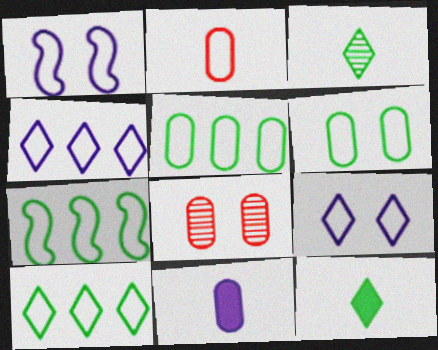[[1, 2, 10], 
[2, 7, 9], 
[5, 7, 10], 
[5, 8, 11]]